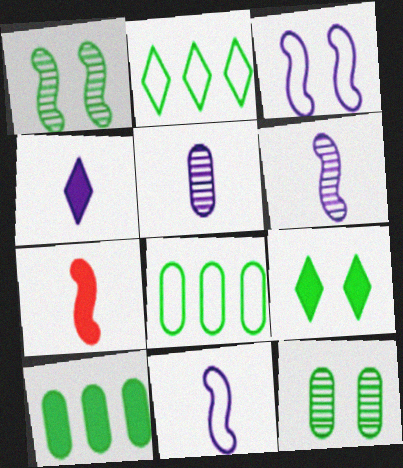[[4, 5, 11]]